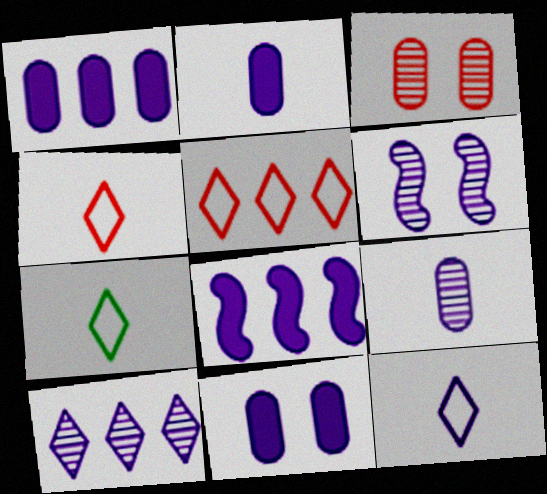[[1, 2, 11], 
[1, 6, 12], 
[3, 7, 8], 
[4, 7, 12], 
[6, 9, 10]]